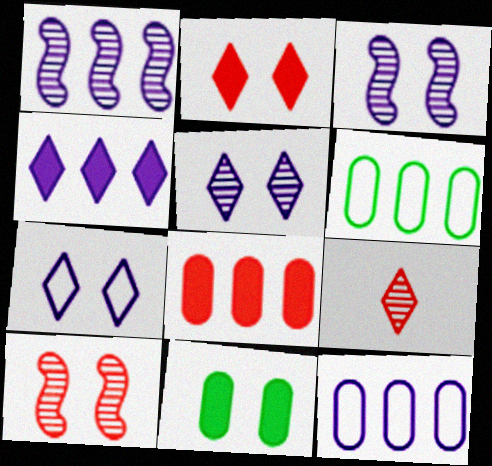[[1, 4, 12], 
[7, 10, 11]]